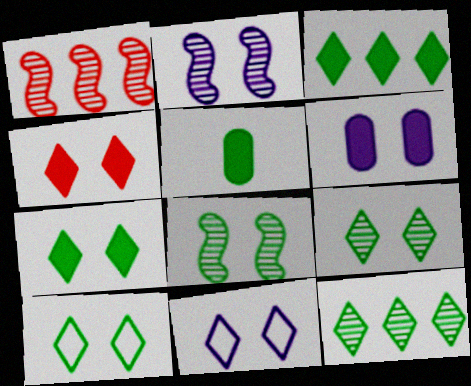[[1, 5, 11], 
[2, 6, 11], 
[4, 9, 11], 
[7, 9, 10]]